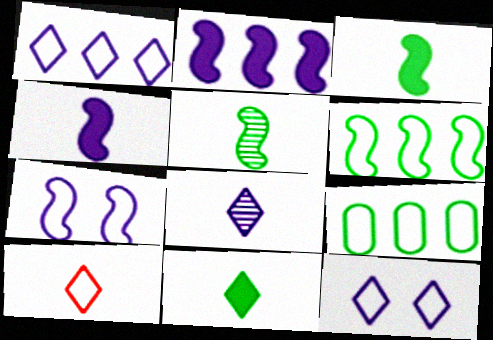[[7, 9, 10], 
[8, 10, 11]]